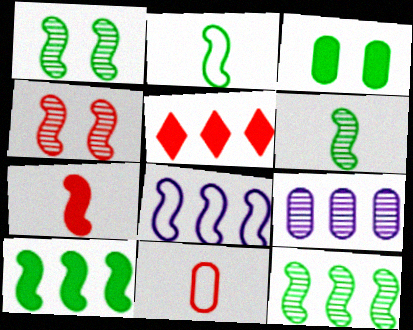[[1, 2, 10], 
[1, 6, 12], 
[1, 7, 8], 
[3, 9, 11], 
[4, 5, 11]]